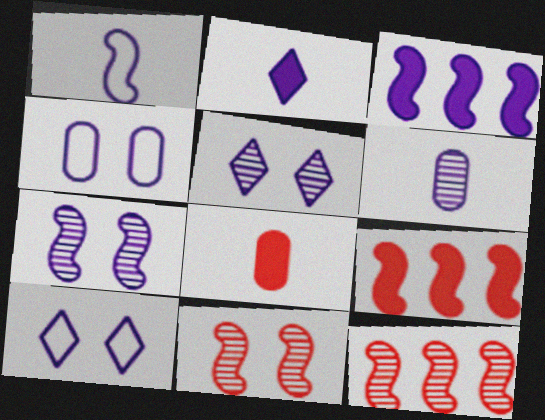[[1, 2, 6], 
[1, 3, 7], 
[3, 6, 10]]